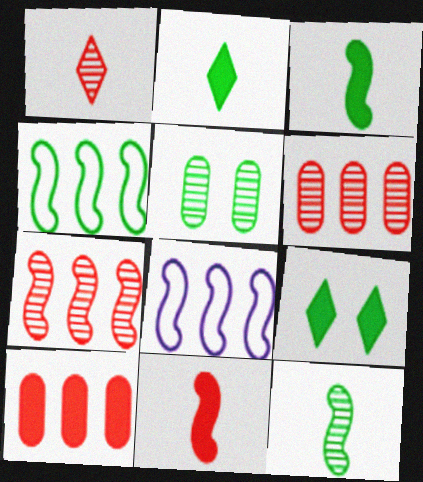[[2, 4, 5]]